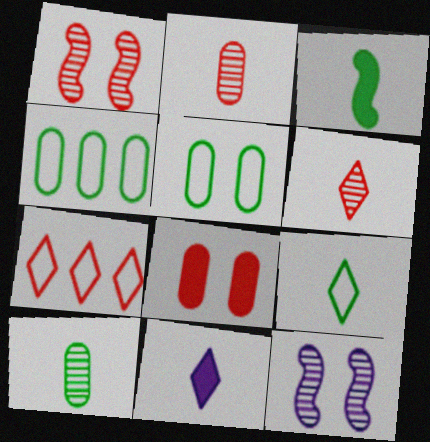[[1, 4, 11], 
[3, 9, 10], 
[6, 9, 11]]